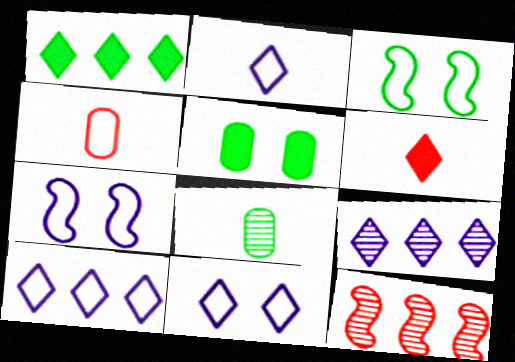[[1, 3, 8], 
[2, 5, 12], 
[2, 10, 11], 
[3, 4, 10]]